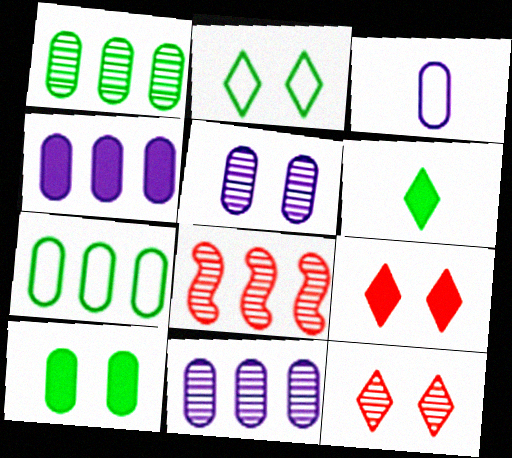[[3, 4, 5]]